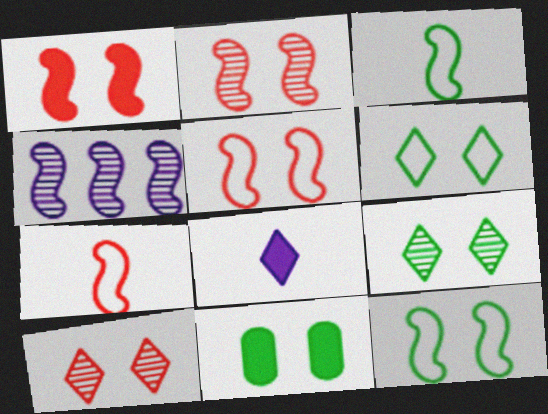[[1, 2, 5], 
[1, 3, 4], 
[9, 11, 12]]